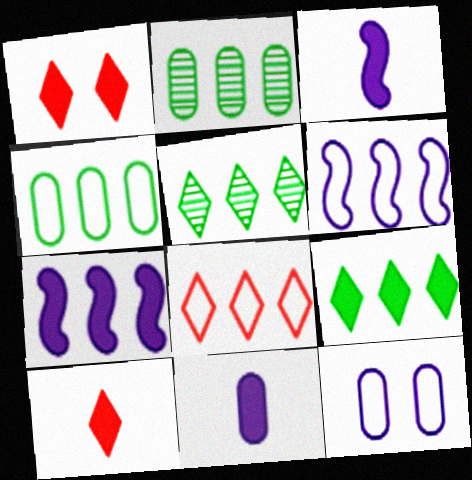[[2, 7, 8], 
[4, 6, 8]]